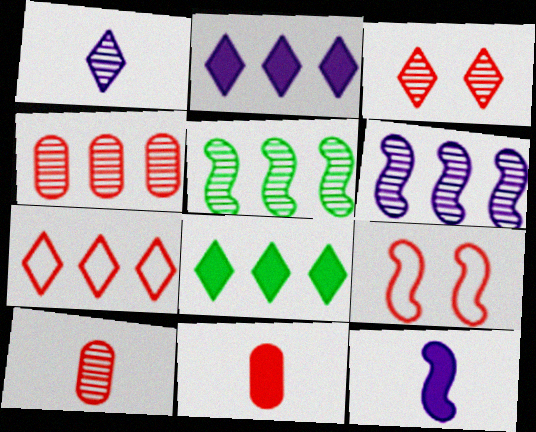[[5, 9, 12]]